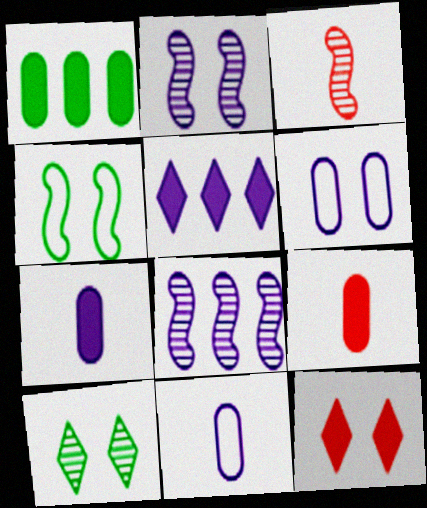[[2, 5, 11]]